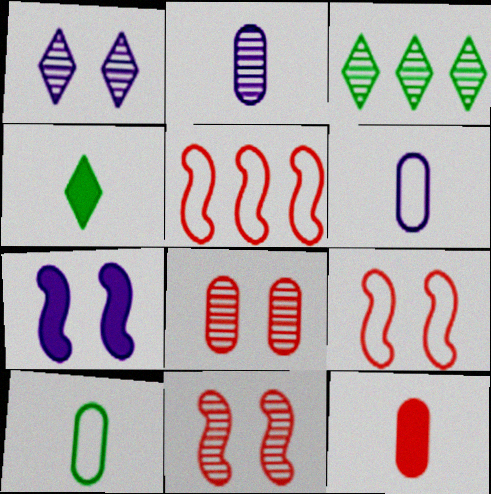[[2, 3, 11], 
[2, 10, 12]]